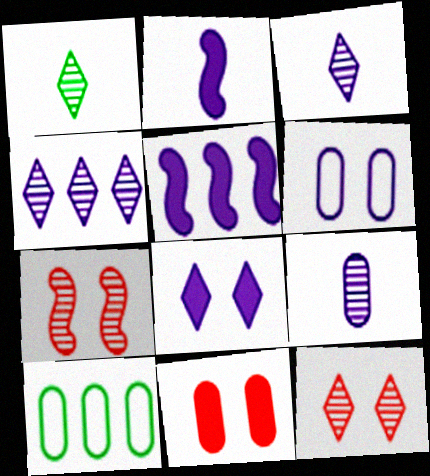[[1, 4, 12], 
[2, 4, 6], 
[2, 10, 12], 
[3, 5, 6], 
[9, 10, 11]]